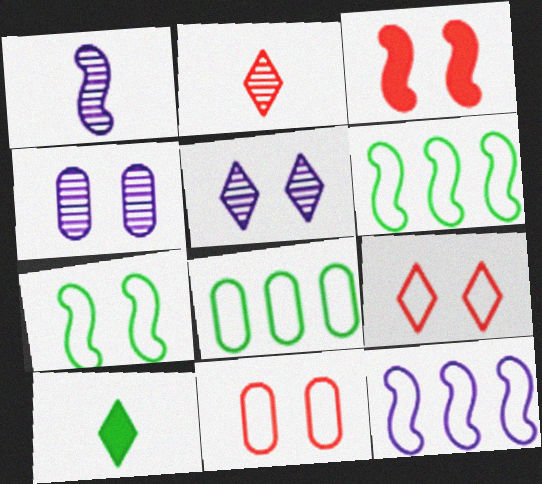[[1, 3, 6]]